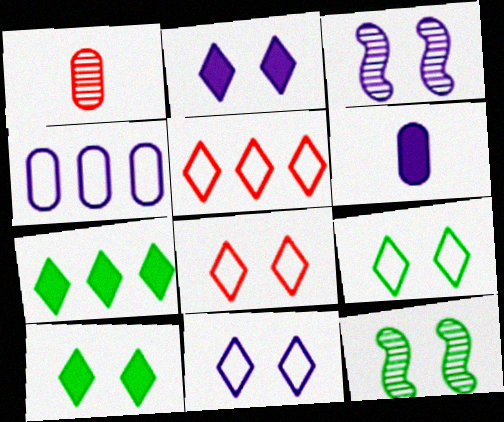[[5, 6, 12], 
[8, 9, 11]]